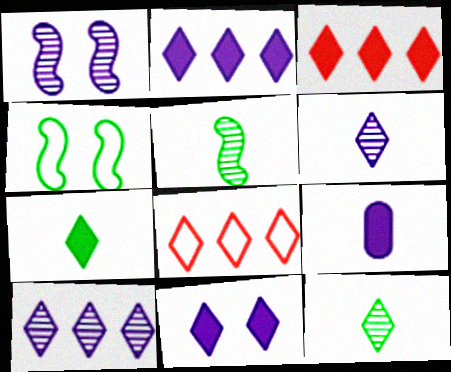[[3, 7, 11], 
[8, 11, 12]]